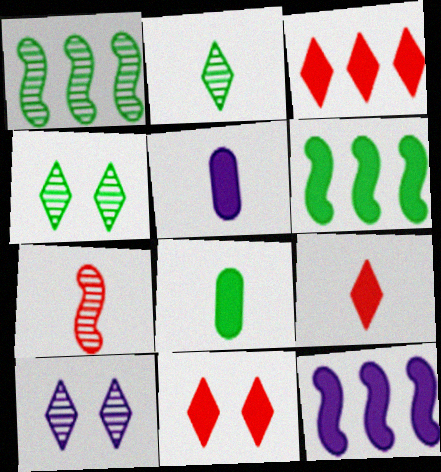[[3, 9, 11], 
[5, 6, 11], 
[8, 11, 12]]